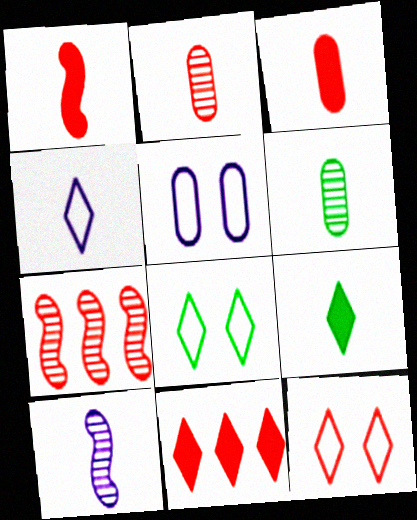[[1, 4, 6], 
[3, 7, 12], 
[5, 7, 9]]